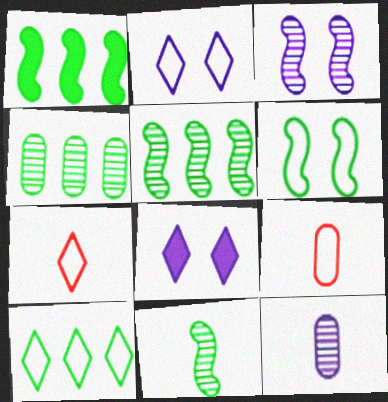[[1, 4, 10], 
[1, 6, 11], 
[2, 7, 10], 
[5, 8, 9]]